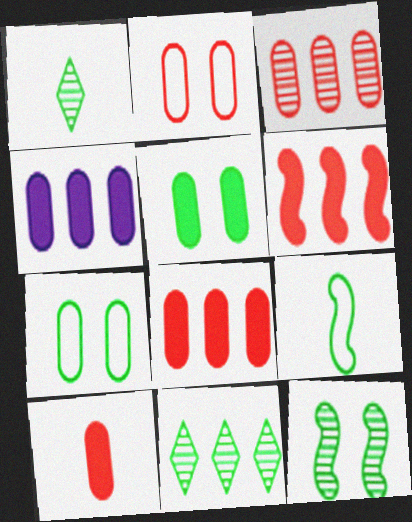[[2, 3, 10], 
[4, 5, 10], 
[5, 9, 11]]